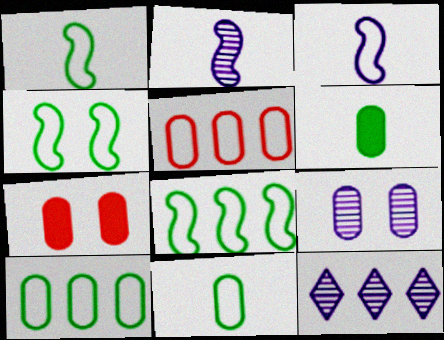[[1, 4, 8], 
[1, 7, 12], 
[2, 9, 12], 
[5, 6, 9]]